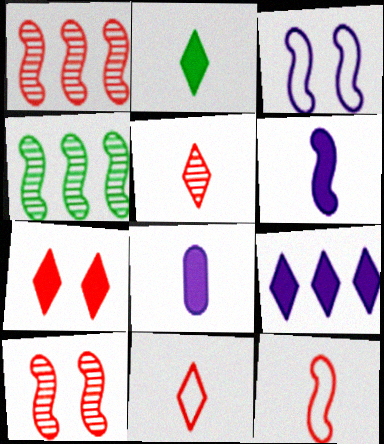[[2, 7, 9]]